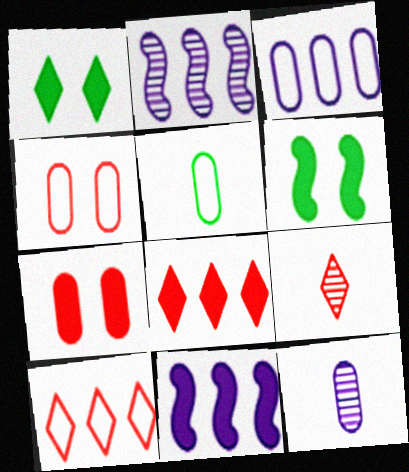[[3, 4, 5], 
[3, 6, 9], 
[6, 10, 12]]